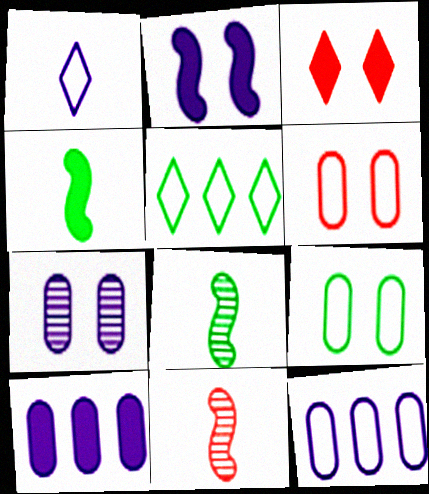[[3, 4, 10], 
[3, 8, 12]]